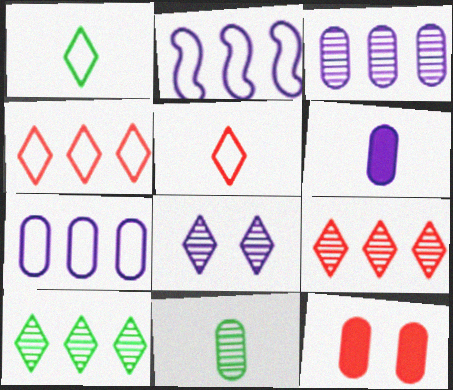[[2, 6, 8], 
[7, 11, 12]]